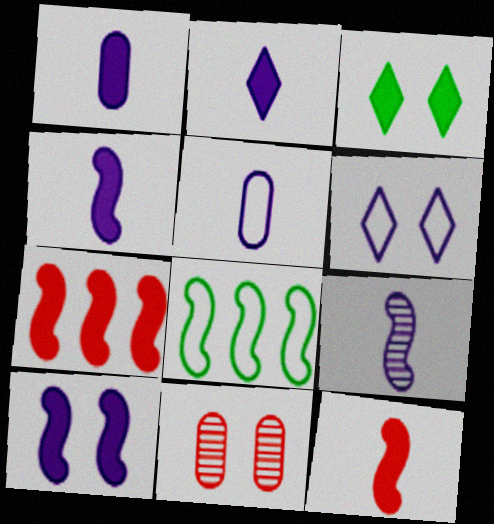[[1, 2, 4], 
[1, 3, 7], 
[2, 5, 9], 
[2, 8, 11]]